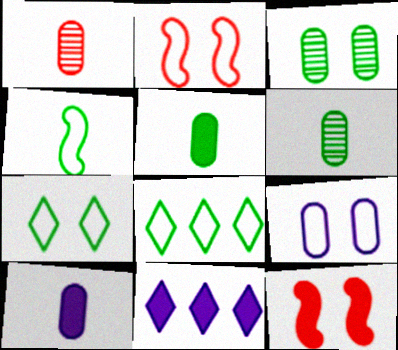[[2, 6, 11], 
[2, 7, 9], 
[5, 11, 12]]